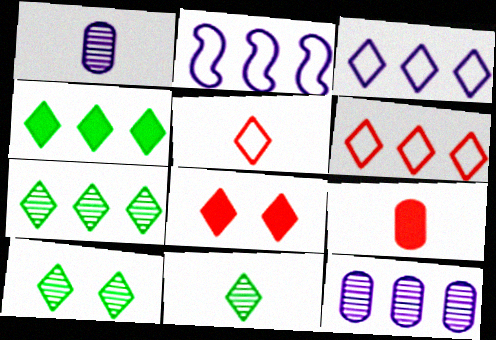[[2, 9, 10], 
[3, 8, 11], 
[7, 10, 11]]